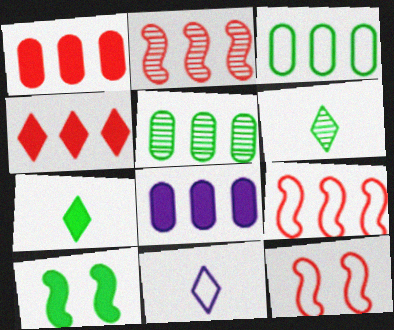[[3, 6, 10], 
[3, 11, 12], 
[6, 8, 12]]